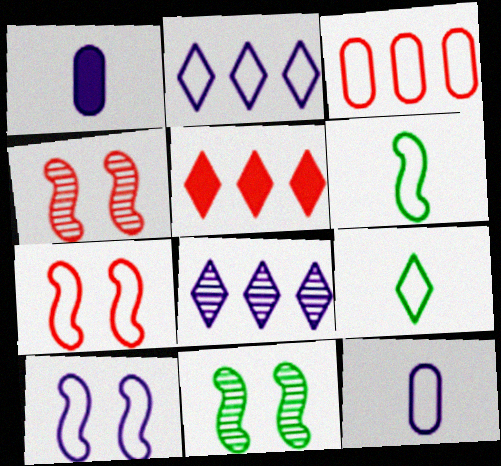[[1, 8, 10], 
[2, 10, 12], 
[3, 9, 10], 
[5, 11, 12]]